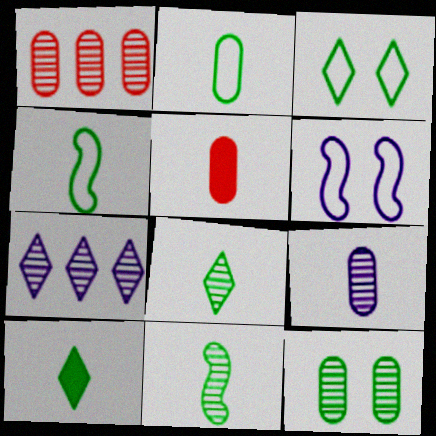[[1, 6, 10], 
[1, 9, 12], 
[2, 5, 9], 
[2, 10, 11]]